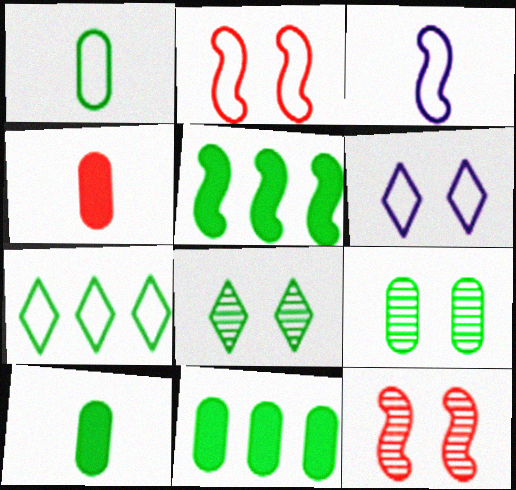[[1, 5, 8], 
[1, 9, 11], 
[3, 5, 12]]